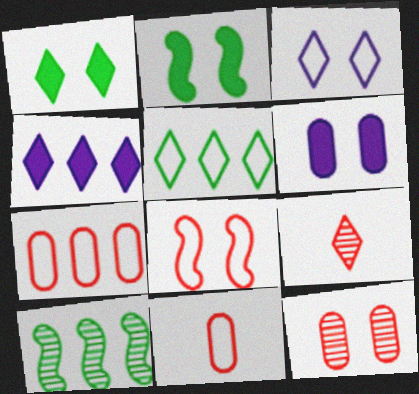[[2, 3, 12], 
[4, 7, 10]]